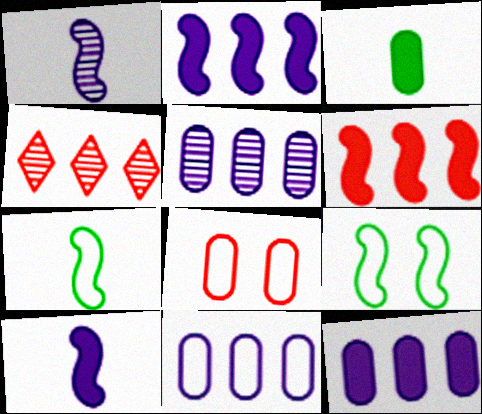[[1, 6, 9], 
[3, 5, 8], 
[5, 11, 12]]